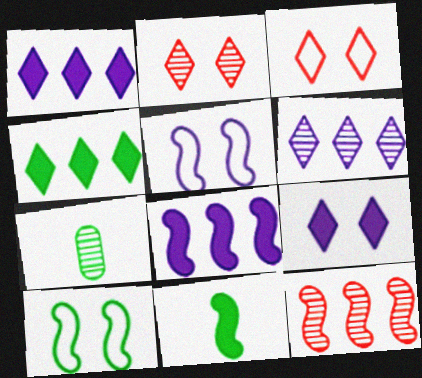[[3, 7, 8], 
[4, 7, 10], 
[5, 11, 12]]